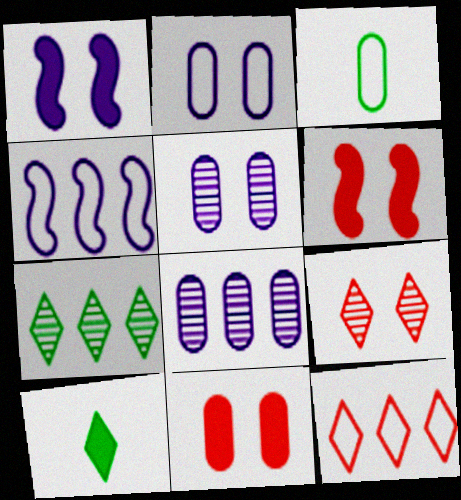[[3, 8, 11]]